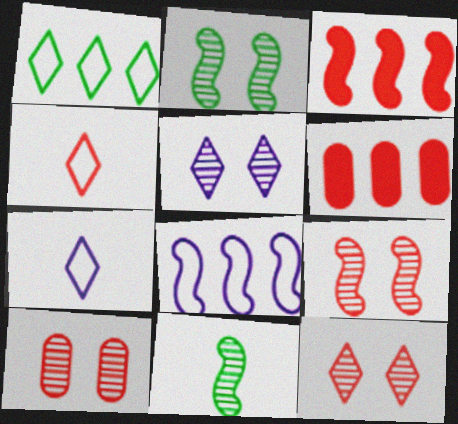[[2, 5, 10], 
[2, 6, 7], 
[3, 4, 10], 
[4, 6, 9], 
[9, 10, 12]]